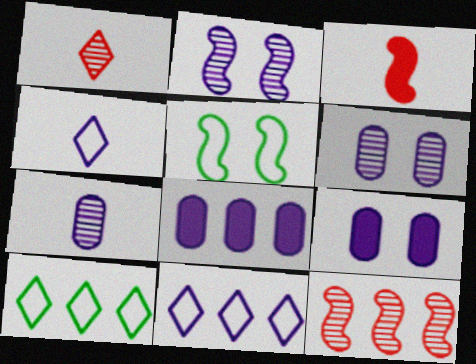[[1, 5, 8], 
[2, 4, 8], 
[3, 6, 10], 
[8, 10, 12]]